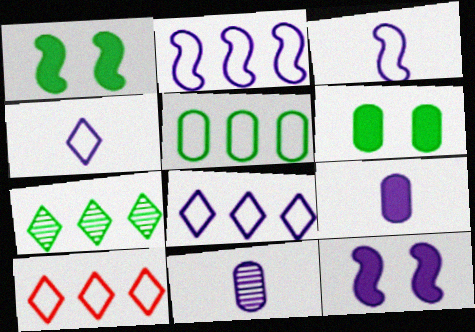[[1, 10, 11], 
[2, 5, 10], 
[8, 11, 12]]